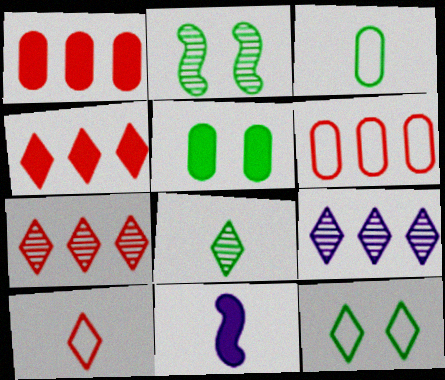[[2, 5, 12], 
[4, 5, 11]]